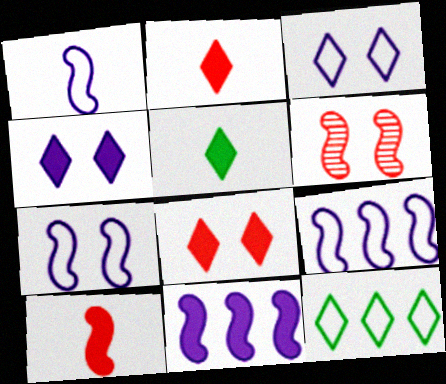[[1, 7, 9]]